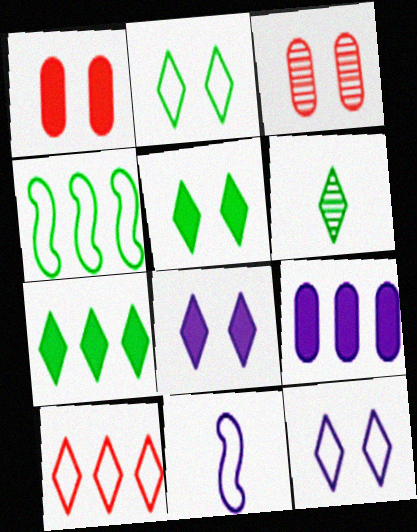[[2, 6, 7], 
[3, 7, 11], 
[6, 8, 10]]